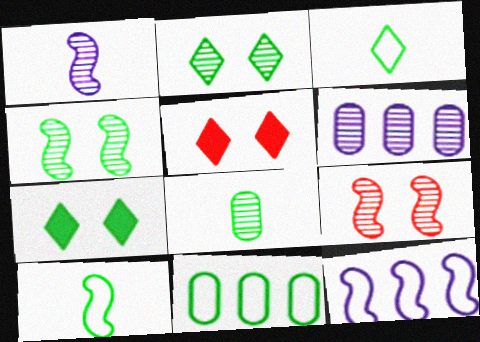[[1, 5, 11], 
[5, 6, 10], 
[5, 8, 12]]